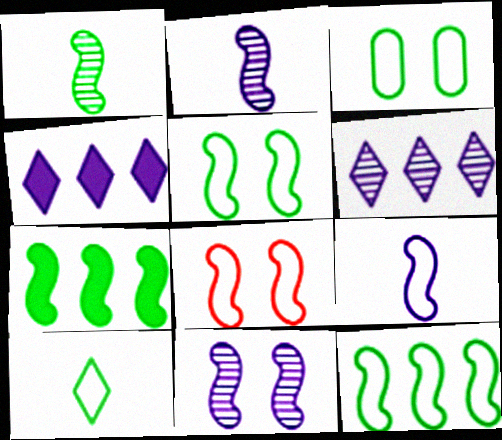[[1, 5, 7], 
[2, 7, 8], 
[3, 10, 12], 
[8, 9, 12]]